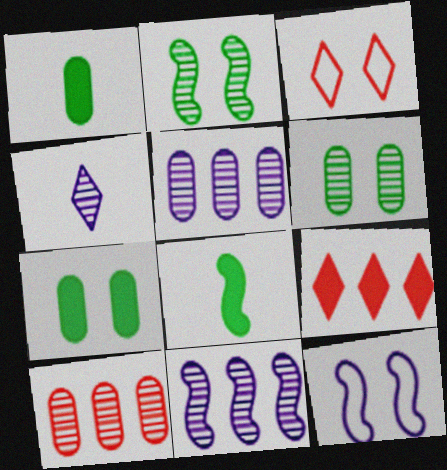[[1, 3, 11], 
[2, 4, 10], 
[3, 5, 8]]